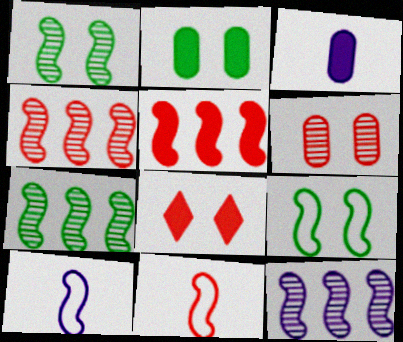[[1, 5, 10], 
[4, 7, 12]]